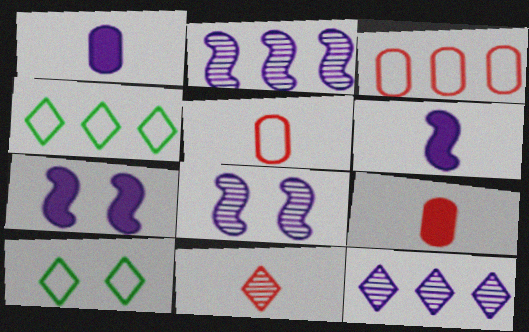[[2, 9, 10], 
[4, 8, 9]]